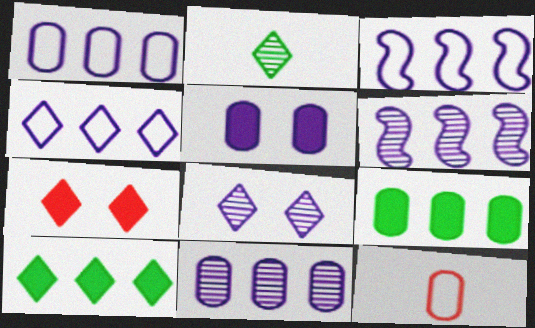[[1, 3, 4], 
[2, 4, 7]]